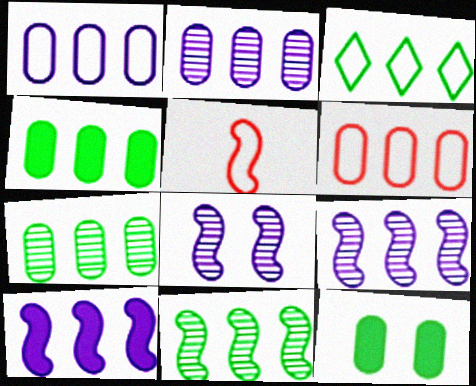[[2, 4, 6], 
[3, 4, 11]]